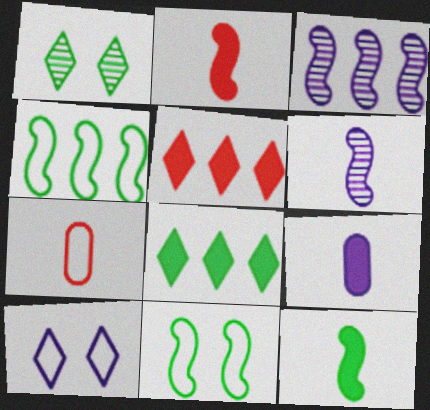[[2, 3, 11], 
[3, 9, 10], 
[4, 7, 10]]